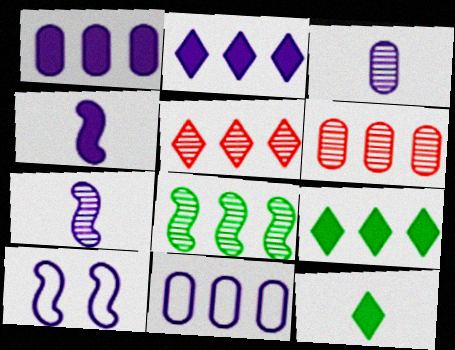[[2, 3, 10], 
[6, 10, 12]]